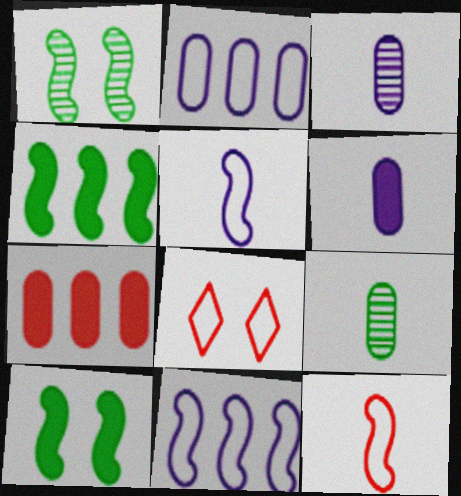[[3, 4, 8]]